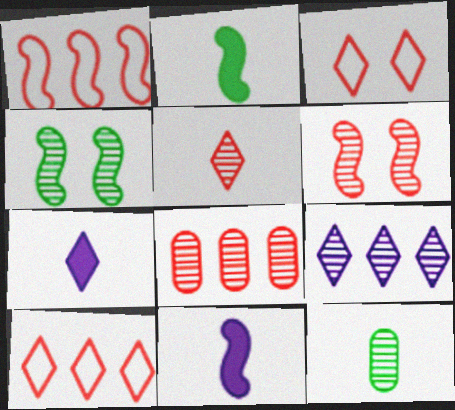[[1, 4, 11], 
[5, 6, 8], 
[6, 9, 12]]